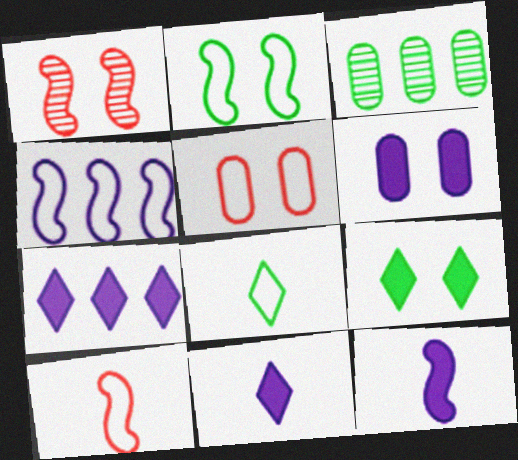[[2, 4, 10], 
[4, 5, 8], 
[6, 7, 12]]